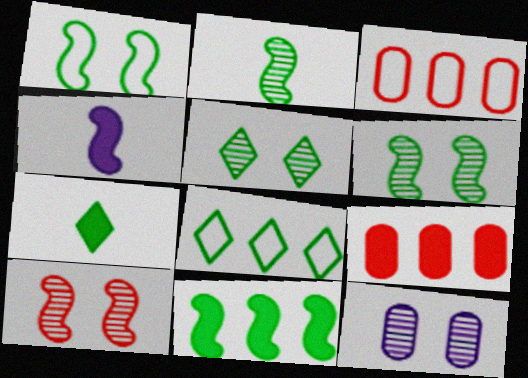[[1, 2, 11], 
[3, 4, 5], 
[5, 7, 8], 
[5, 10, 12]]